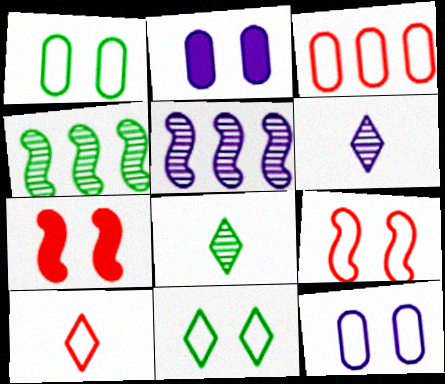[[2, 4, 10], 
[3, 9, 10], 
[9, 11, 12]]